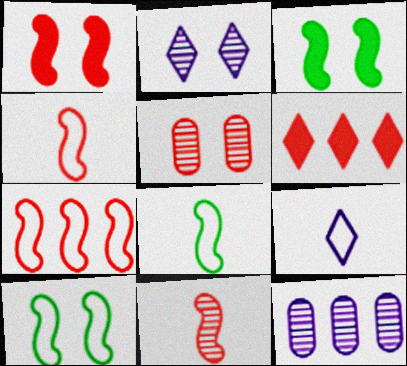[[1, 7, 11], 
[4, 5, 6]]